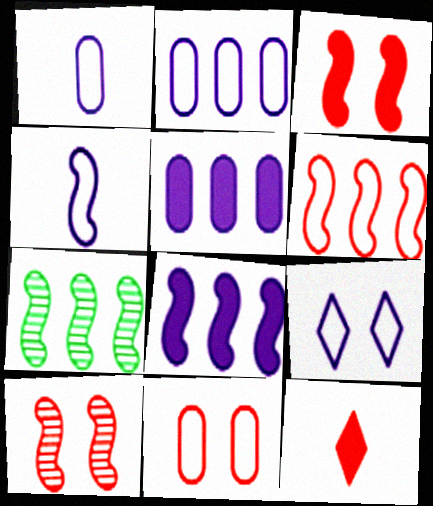[[2, 4, 9], 
[3, 4, 7], 
[6, 7, 8]]